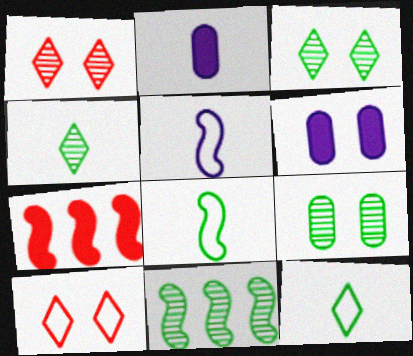[[2, 10, 11], 
[4, 9, 11]]